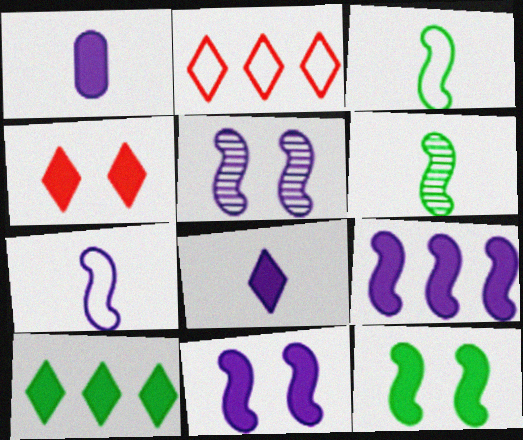[[4, 8, 10], 
[5, 7, 9]]